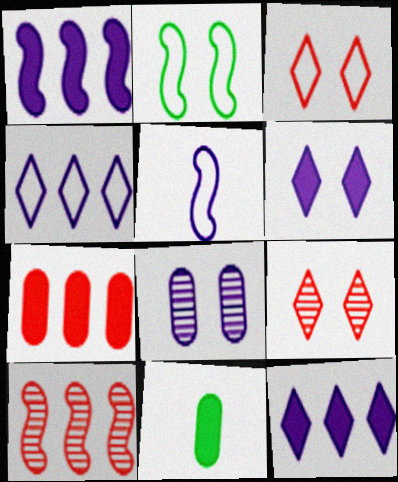[[5, 8, 12]]